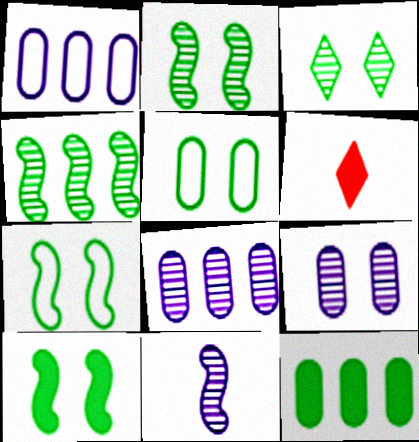[[1, 2, 6], 
[2, 7, 10], 
[3, 5, 10], 
[6, 7, 8]]